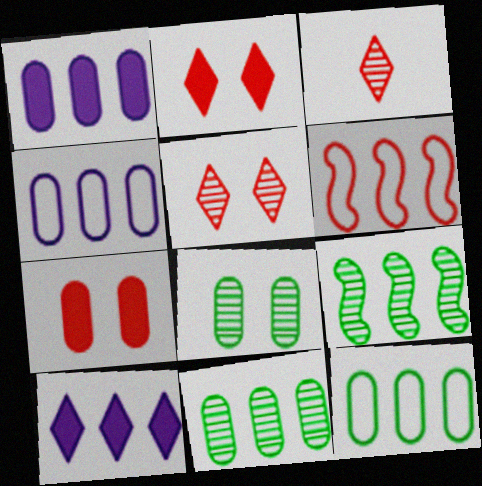[[3, 6, 7], 
[6, 10, 11]]